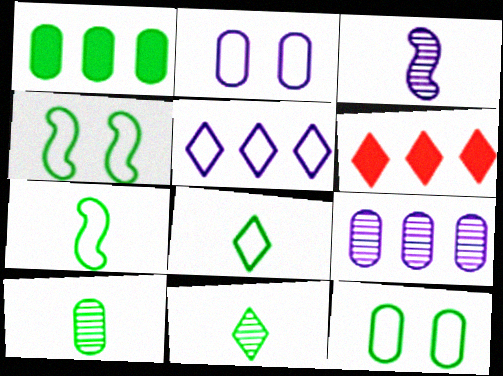[[1, 4, 11], 
[1, 10, 12], 
[3, 6, 12]]